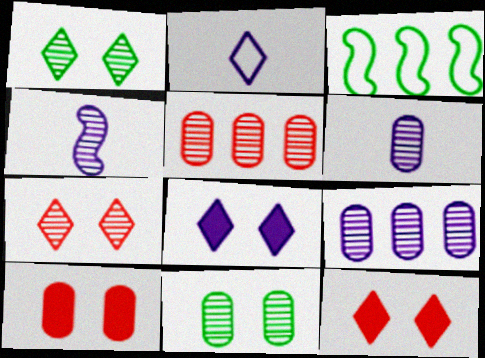[[1, 4, 5], 
[3, 6, 12], 
[5, 6, 11]]